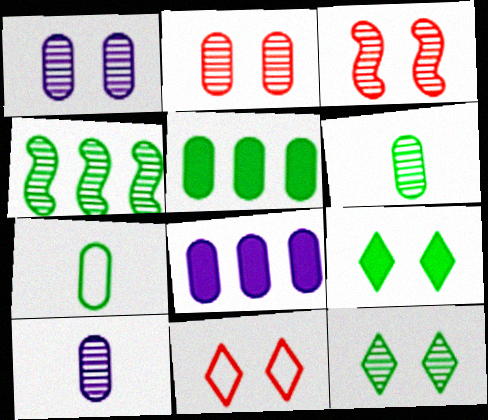[[1, 3, 12], 
[2, 7, 8], 
[4, 6, 12], 
[4, 7, 9]]